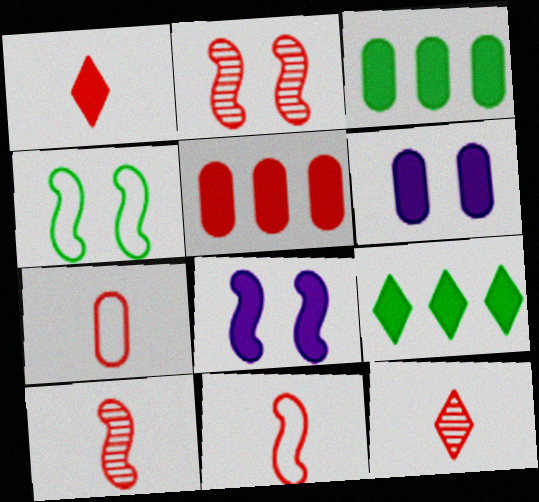[[1, 3, 8], 
[1, 7, 10], 
[2, 4, 8]]